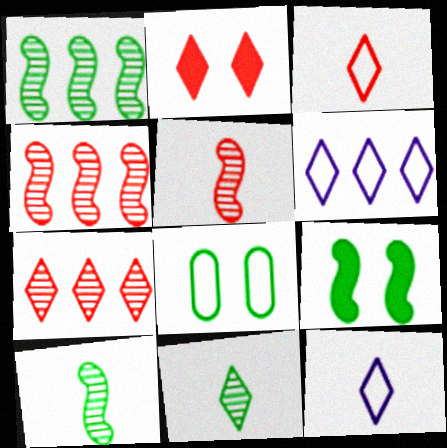[[2, 3, 7], 
[2, 6, 11]]